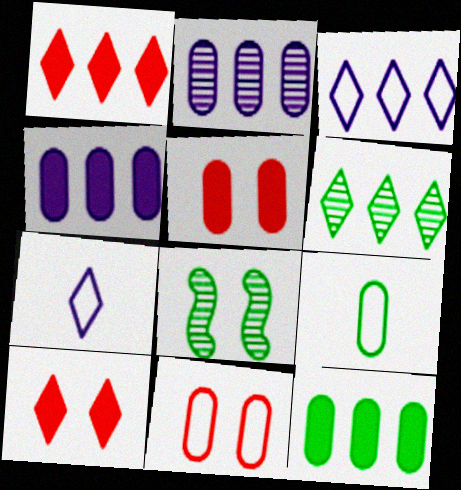[[1, 3, 6], 
[2, 5, 9], 
[6, 7, 10]]